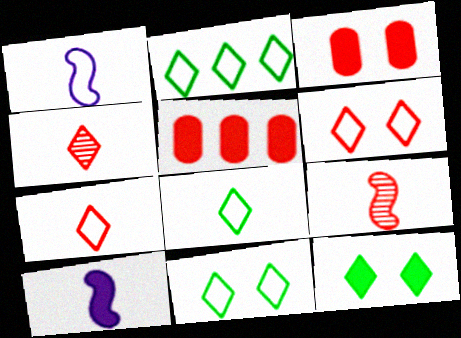[[2, 8, 11], 
[5, 6, 9], 
[5, 10, 12]]